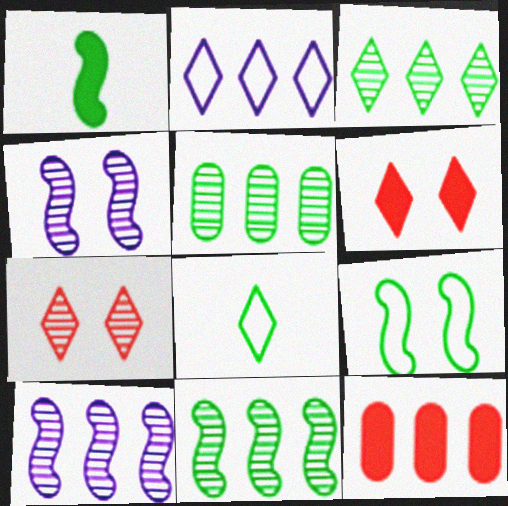[[1, 9, 11], 
[2, 11, 12], 
[3, 5, 11], 
[4, 8, 12]]